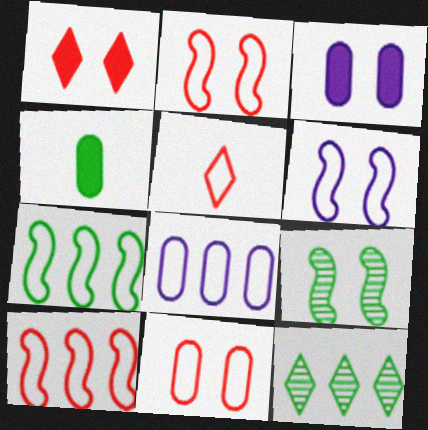[[5, 10, 11]]